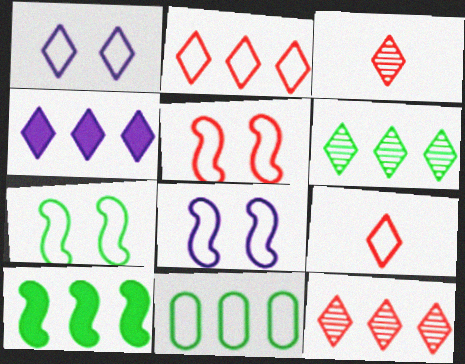[[2, 4, 6], 
[5, 7, 8], 
[6, 10, 11], 
[8, 9, 11]]